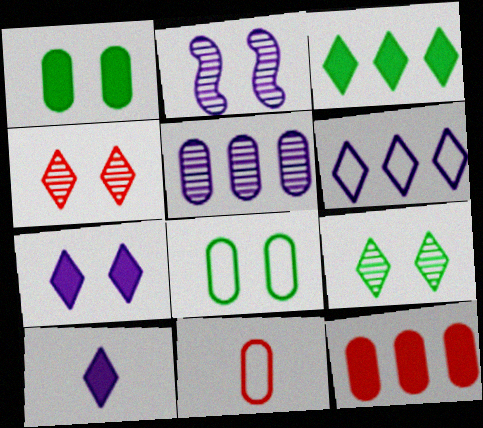[[1, 5, 11], 
[2, 3, 11]]